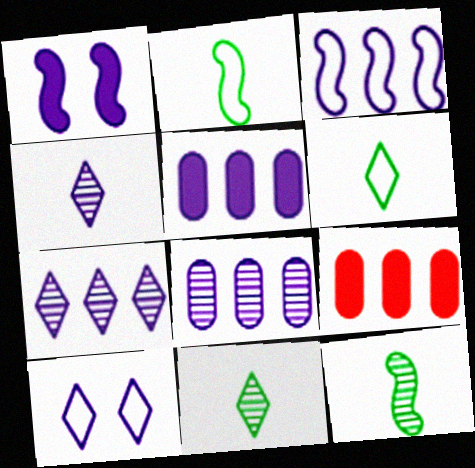[[3, 5, 7], 
[9, 10, 12]]